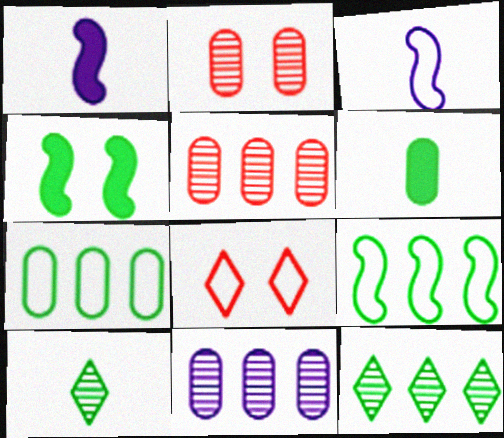[[3, 7, 8], 
[4, 7, 10]]